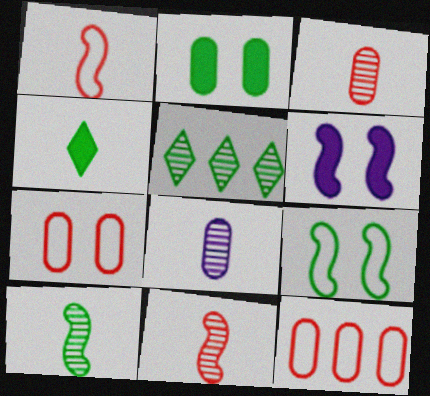[[1, 4, 8], 
[2, 8, 12]]